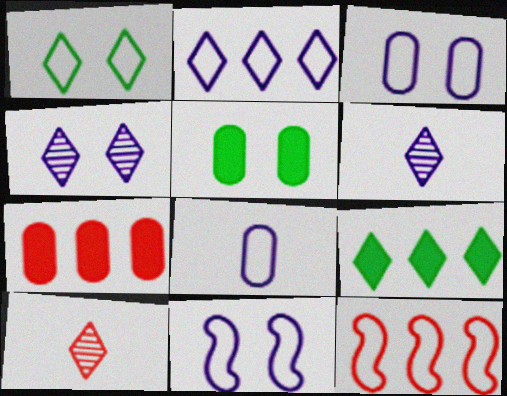[[1, 8, 12], 
[2, 8, 11], 
[5, 6, 12]]